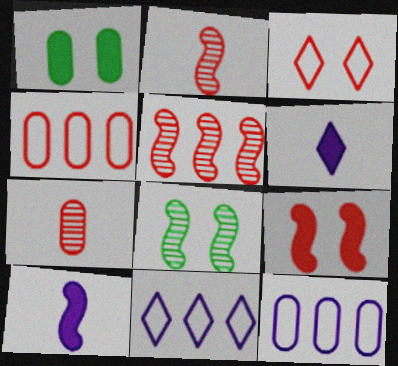[[1, 2, 11], 
[1, 7, 12], 
[4, 6, 8]]